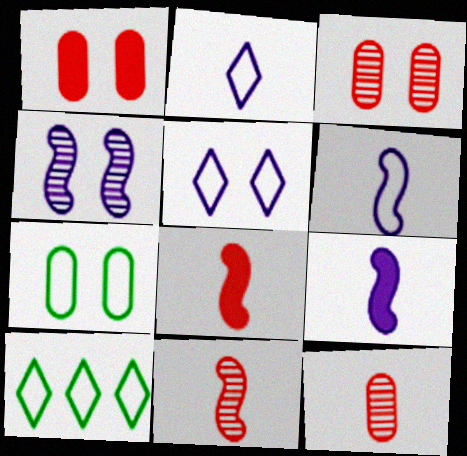[[3, 9, 10]]